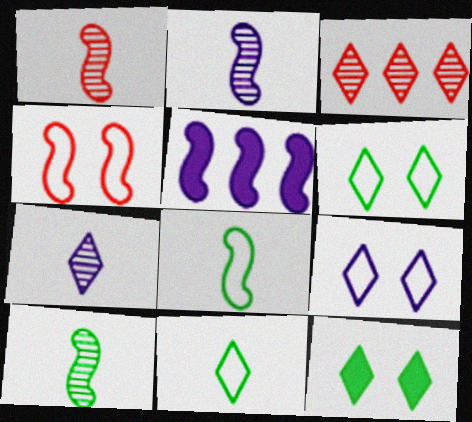[[1, 2, 10], 
[4, 5, 10]]